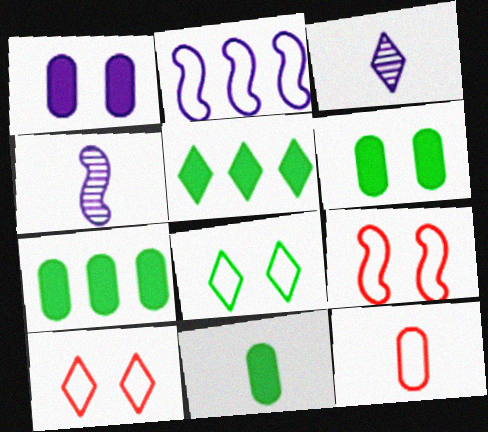[[1, 2, 3], 
[2, 8, 12], 
[3, 5, 10], 
[3, 7, 9], 
[4, 7, 10], 
[6, 7, 11]]